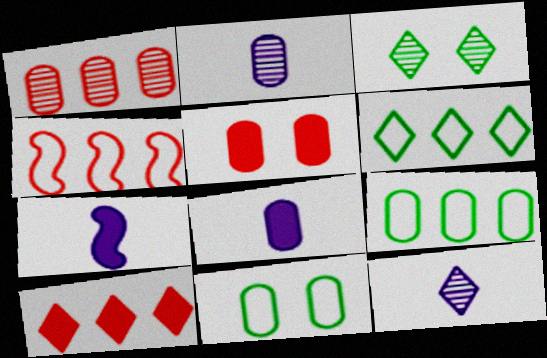[[1, 4, 10], 
[1, 8, 11], 
[2, 5, 9], 
[3, 4, 8]]